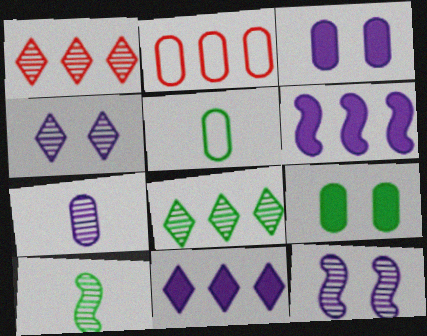[[2, 6, 8], 
[2, 7, 9]]